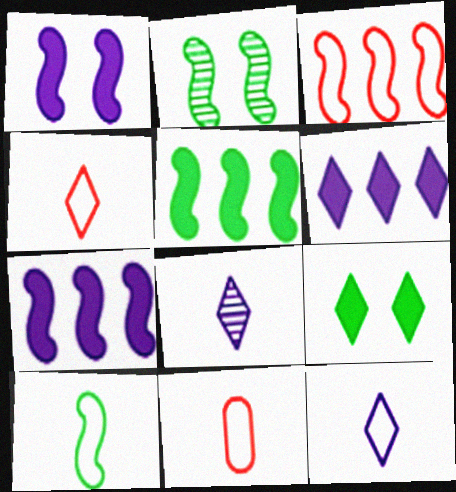[[2, 5, 10], 
[2, 6, 11], 
[10, 11, 12]]